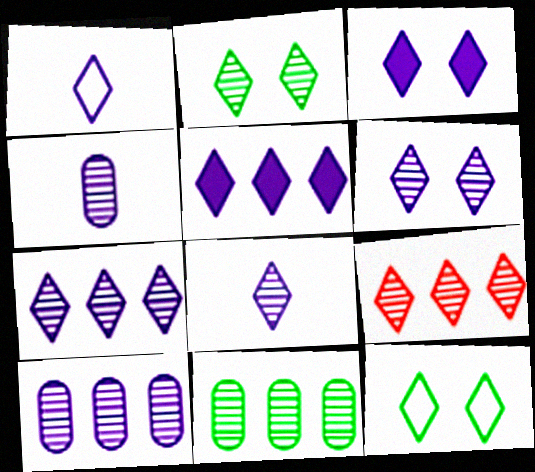[[1, 3, 7], 
[1, 5, 6], 
[2, 8, 9], 
[6, 7, 8]]